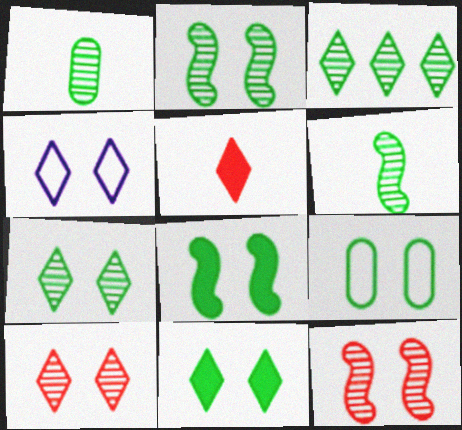[[1, 2, 3], 
[2, 9, 11], 
[3, 4, 5], 
[4, 10, 11], 
[7, 8, 9]]